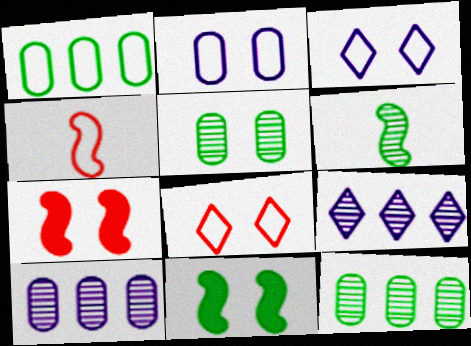[[1, 3, 4], 
[3, 5, 7]]